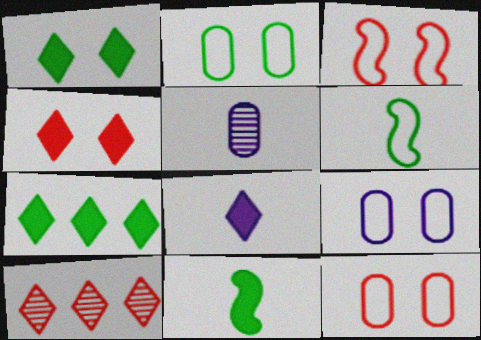[[2, 9, 12], 
[3, 5, 7], 
[4, 7, 8], 
[9, 10, 11]]